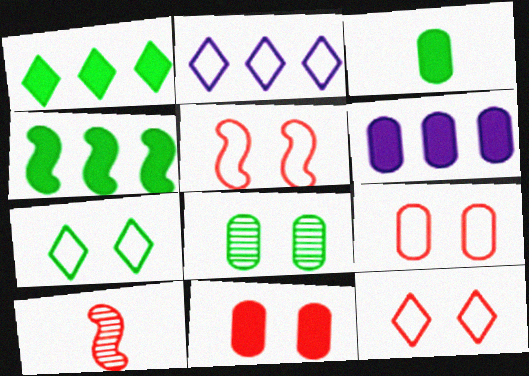[[3, 6, 11], 
[5, 9, 12], 
[6, 7, 10]]